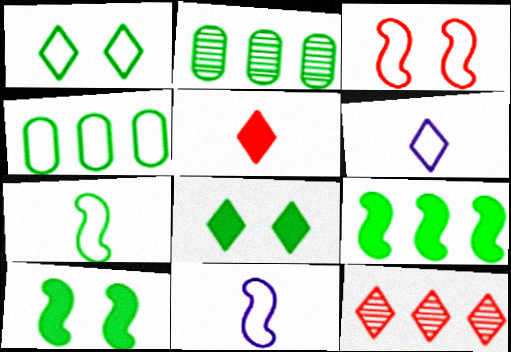[[1, 4, 7], 
[2, 7, 8], 
[3, 4, 6], 
[6, 8, 12]]